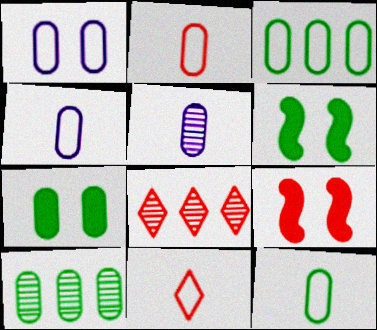[[1, 2, 3], 
[2, 4, 12], 
[2, 8, 9], 
[4, 6, 8], 
[7, 10, 12]]